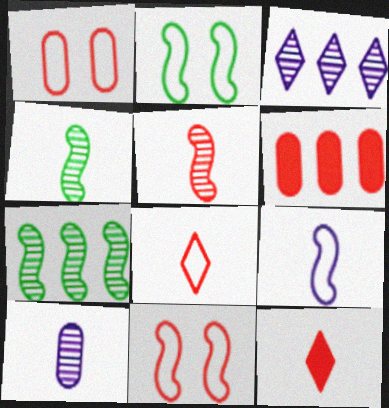[]